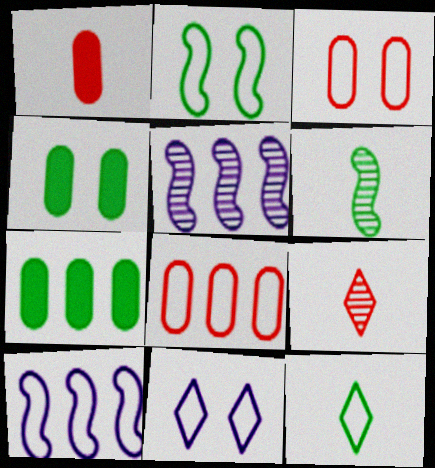[[2, 3, 11], 
[3, 10, 12], 
[4, 9, 10]]